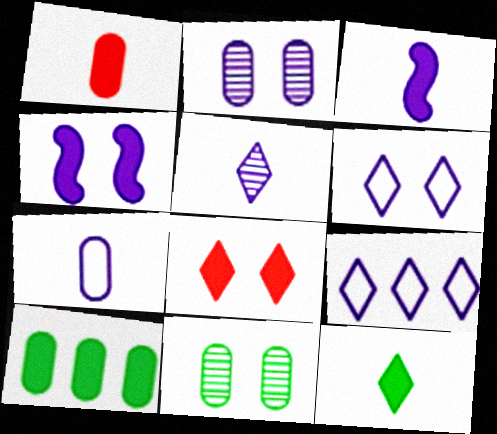[[1, 3, 12], 
[2, 3, 9], 
[2, 4, 6], 
[3, 5, 7], 
[3, 8, 10]]